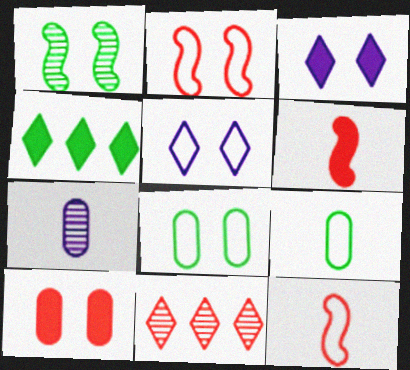[[1, 4, 9], 
[1, 5, 10], 
[1, 7, 11], 
[2, 4, 7], 
[2, 5, 8], 
[10, 11, 12]]